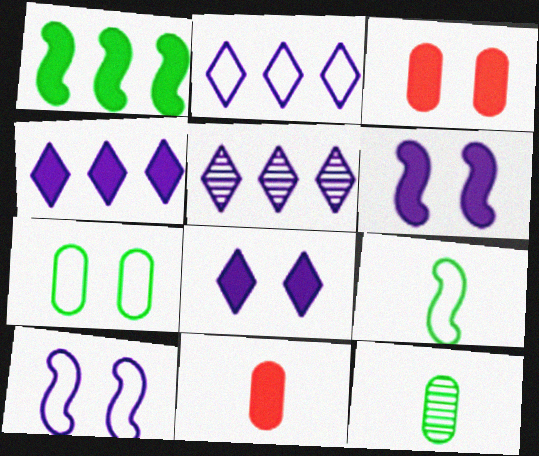[[1, 8, 11], 
[2, 4, 5], 
[3, 5, 9]]